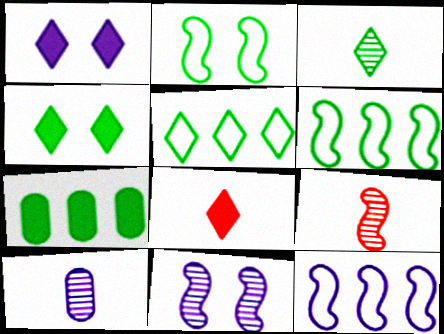[[1, 10, 12], 
[2, 3, 7], 
[3, 4, 5], 
[3, 9, 10]]